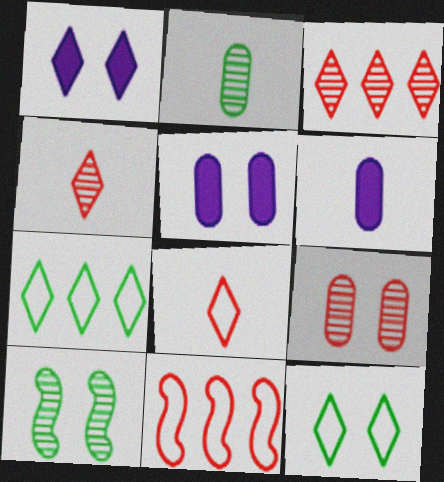[[1, 2, 11], 
[1, 4, 7]]